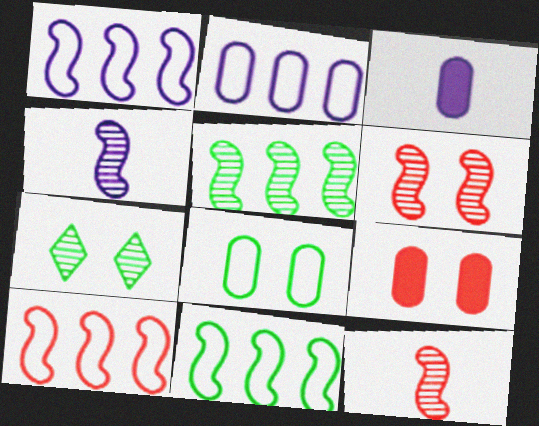[[1, 10, 11], 
[3, 7, 10], 
[4, 5, 6]]